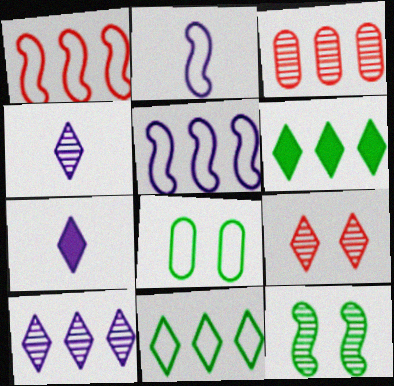[[3, 4, 12], 
[3, 5, 6], 
[7, 9, 11]]